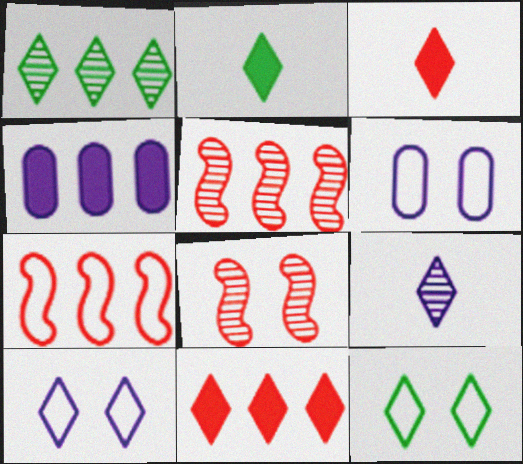[[1, 2, 12], 
[1, 3, 10], 
[1, 4, 7], 
[2, 5, 6], 
[9, 11, 12]]